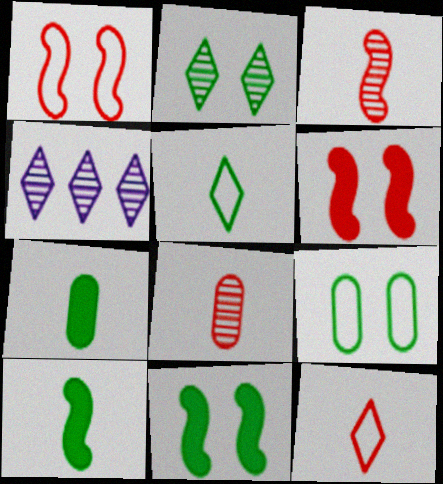[[1, 4, 7], 
[2, 9, 11]]